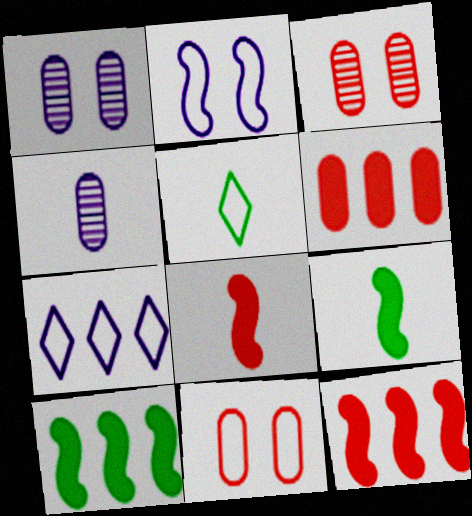[[1, 5, 12], 
[3, 7, 9], 
[4, 5, 8]]